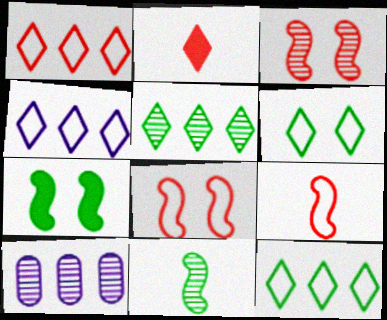[[1, 4, 12]]